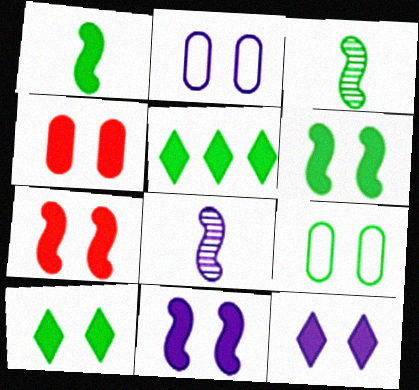[[3, 5, 9], 
[4, 6, 12], 
[4, 10, 11], 
[6, 7, 11]]